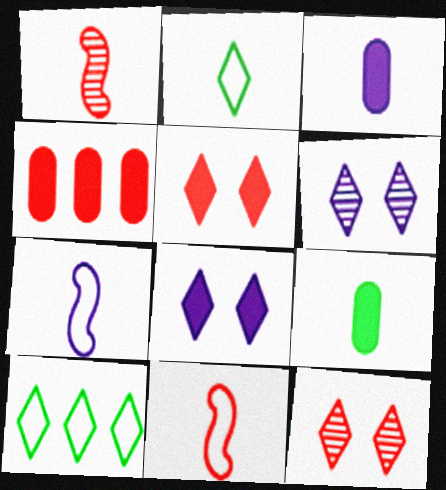[[1, 2, 3], 
[4, 11, 12]]